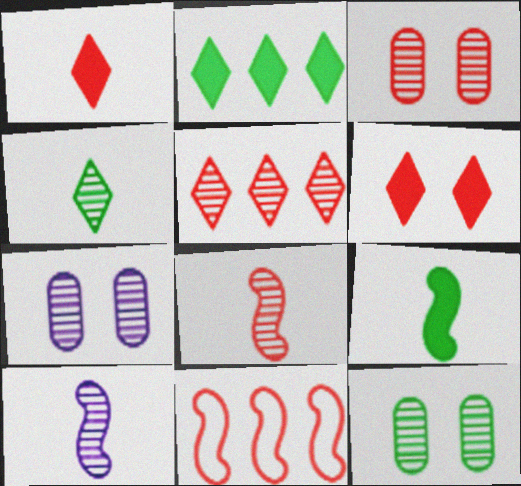[[1, 3, 11], 
[3, 5, 8], 
[3, 7, 12], 
[5, 10, 12]]